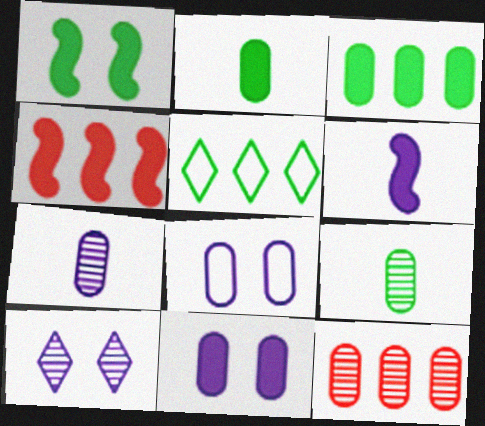[[1, 4, 6], 
[1, 5, 9], 
[2, 8, 12]]